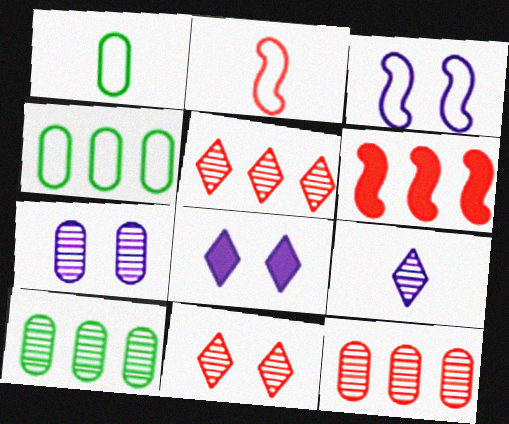[[2, 8, 10], 
[3, 7, 8]]